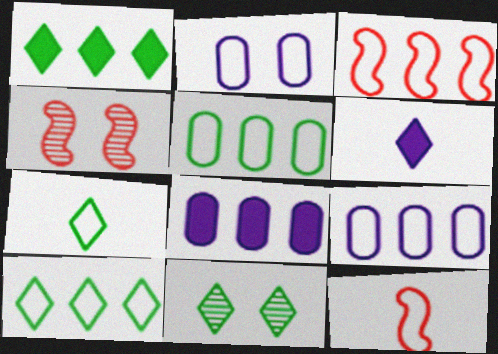[[1, 7, 11], 
[2, 3, 7], 
[2, 10, 12], 
[3, 9, 10], 
[4, 5, 6], 
[4, 7, 8], 
[8, 11, 12]]